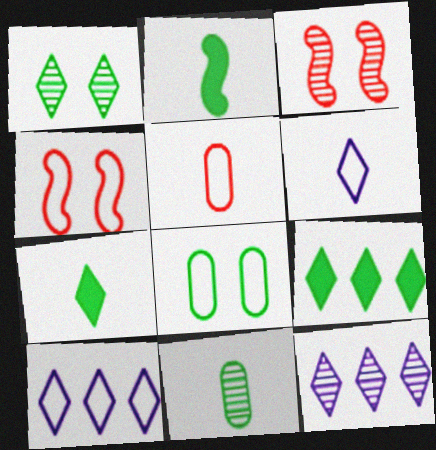[[3, 11, 12]]